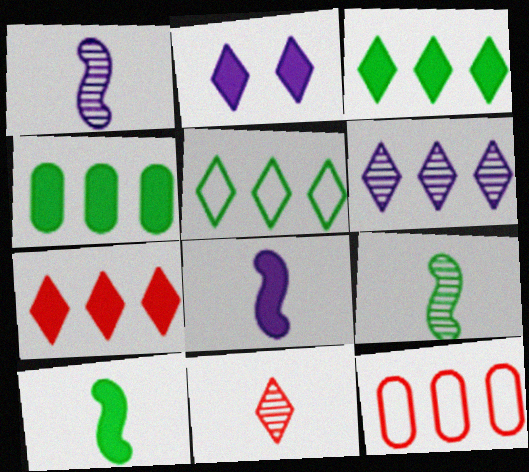[[2, 5, 11], 
[2, 9, 12], 
[5, 6, 7]]